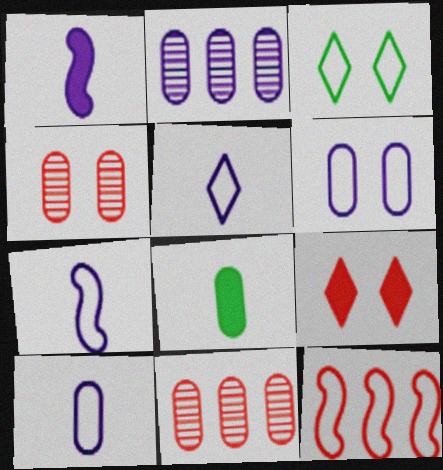[[1, 3, 11], 
[3, 10, 12], 
[5, 7, 10], 
[6, 8, 11]]